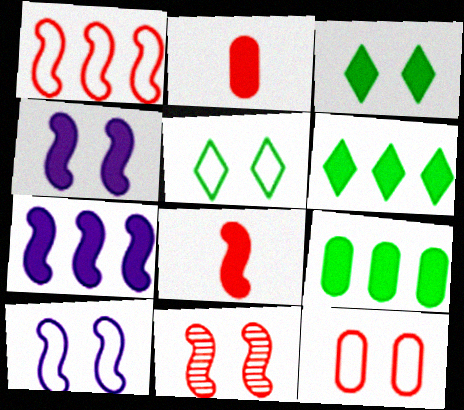[[1, 8, 11], 
[2, 3, 7], 
[2, 4, 6], 
[5, 10, 12]]